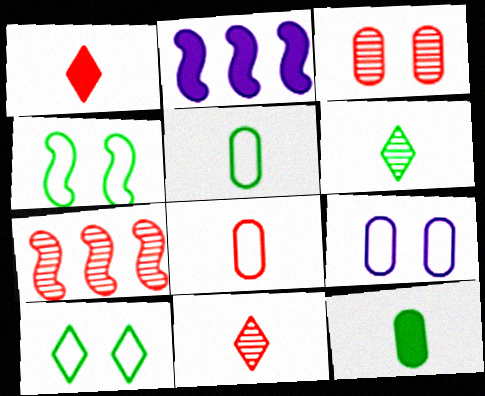[[3, 7, 11]]